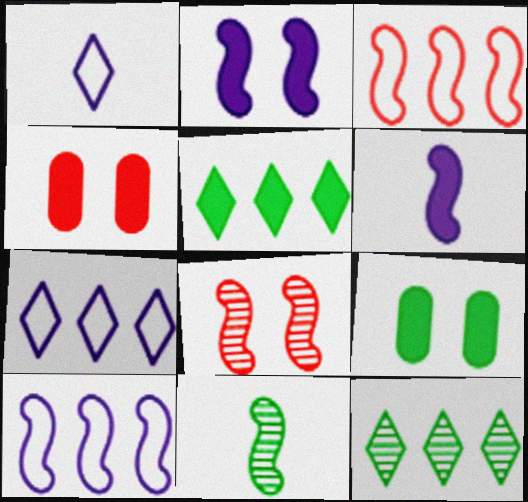[[2, 3, 11], 
[4, 5, 6], 
[4, 7, 11]]